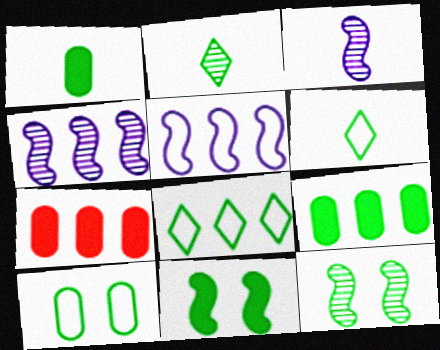[[1, 8, 12], 
[4, 7, 8], 
[6, 9, 12]]